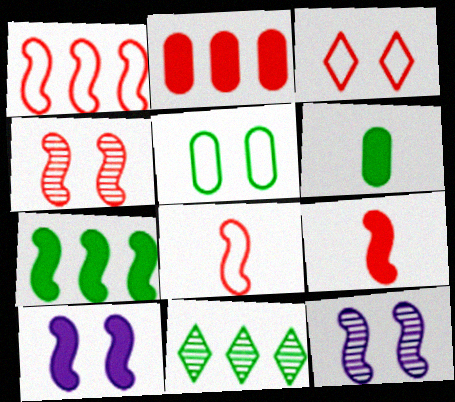[[1, 4, 9], 
[7, 8, 12], 
[7, 9, 10]]